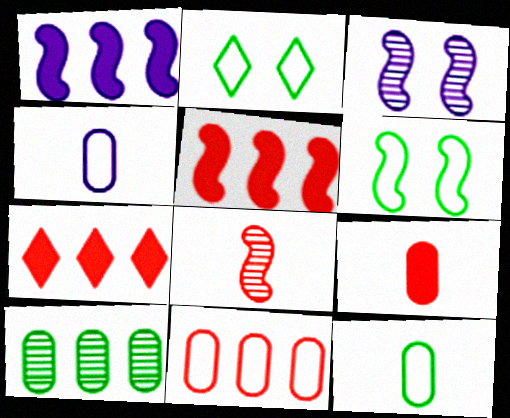[[1, 6, 8], 
[3, 7, 12]]